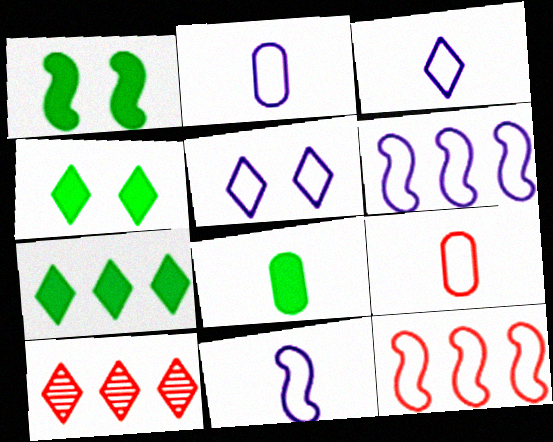[[1, 2, 10], 
[1, 7, 8], 
[2, 3, 11], 
[2, 5, 6], 
[3, 4, 10]]